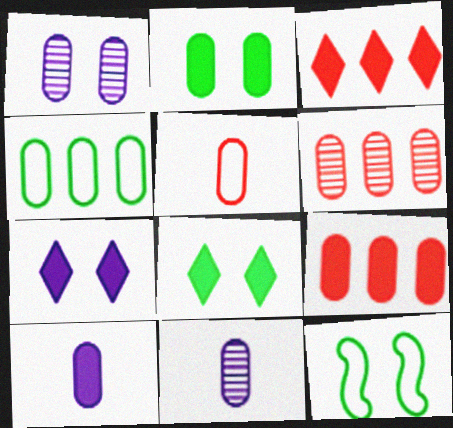[[2, 9, 10], 
[3, 11, 12]]